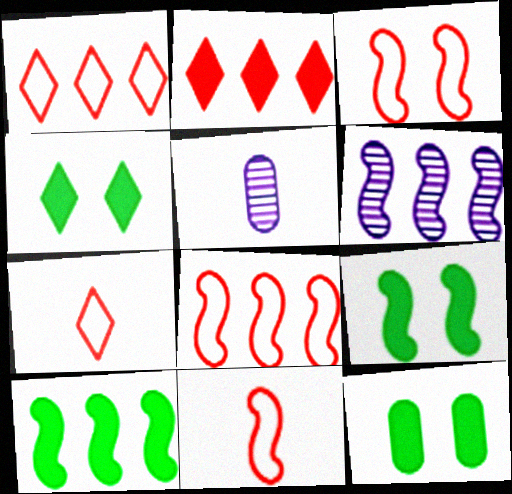[[1, 5, 9], 
[3, 8, 11], 
[4, 5, 8], 
[4, 9, 12], 
[6, 7, 12], 
[6, 8, 10], 
[6, 9, 11]]